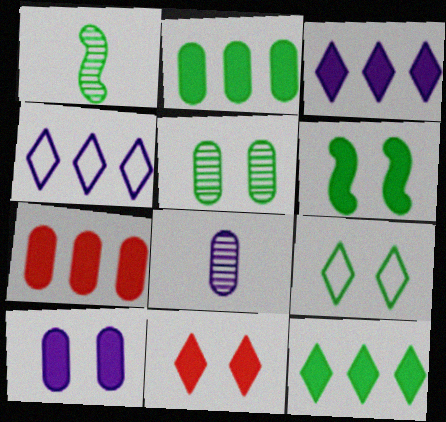[[1, 2, 9], 
[5, 6, 9], 
[6, 10, 11]]